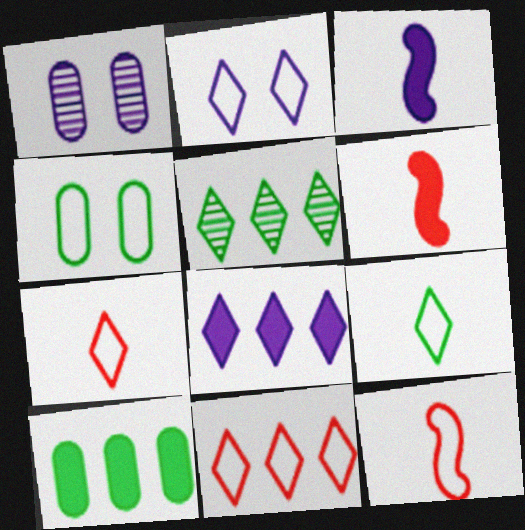[[2, 9, 11], 
[5, 8, 11]]